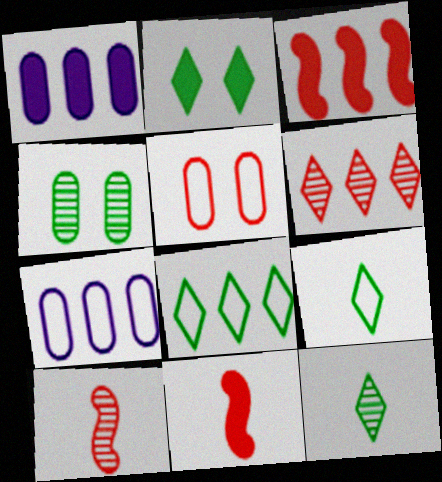[[1, 2, 11], 
[2, 7, 10], 
[2, 8, 12], 
[5, 6, 11]]